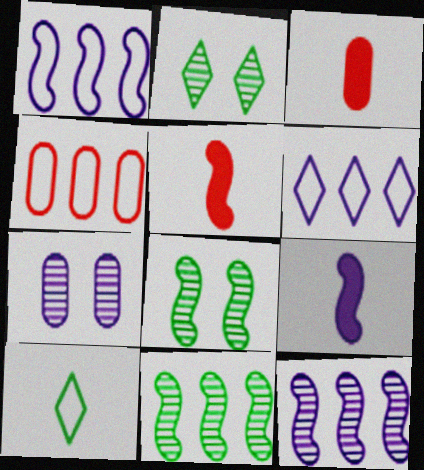[[1, 2, 3], 
[1, 5, 8], 
[2, 4, 9], 
[3, 6, 8], 
[6, 7, 9]]